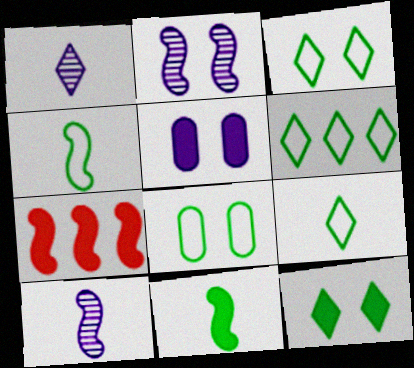[[1, 7, 8], 
[2, 4, 7], 
[3, 6, 9], 
[4, 6, 8]]